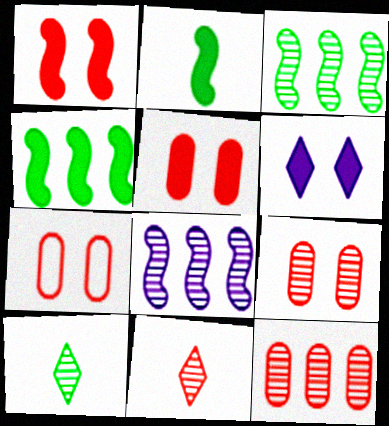[[5, 7, 9], 
[8, 9, 10]]